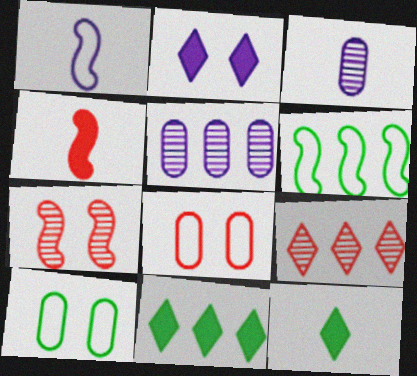[[1, 2, 5], 
[2, 7, 10], 
[4, 8, 9]]